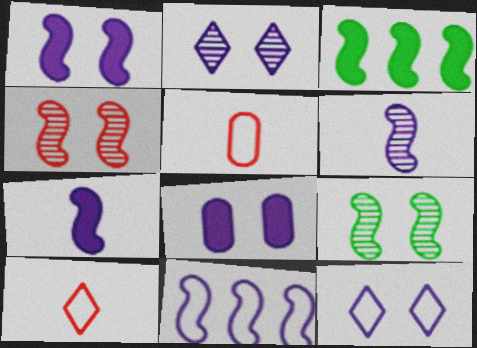[[1, 6, 11], 
[2, 3, 5]]